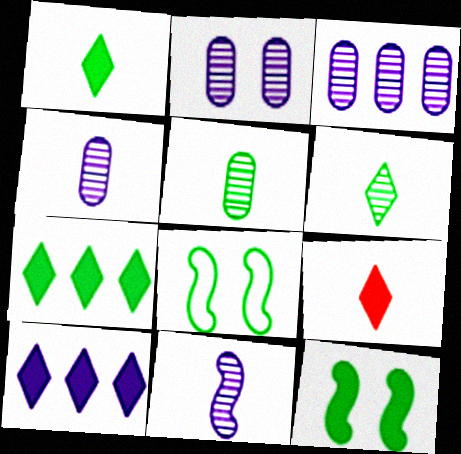[[2, 3, 4], 
[3, 8, 9], 
[5, 7, 8]]